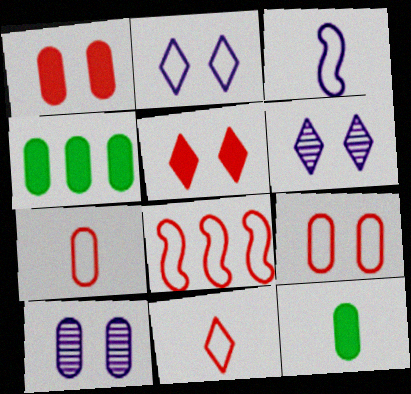[[4, 7, 10], 
[6, 8, 12], 
[8, 9, 11]]